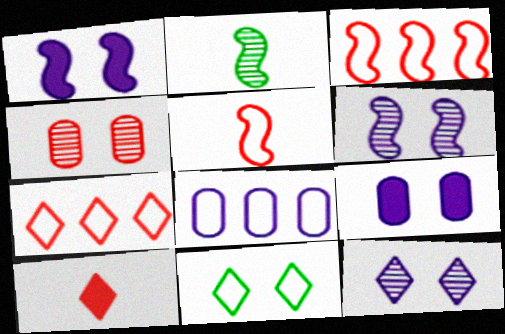[[1, 2, 3], 
[1, 4, 11], 
[2, 7, 9], 
[3, 4, 10], 
[5, 8, 11]]